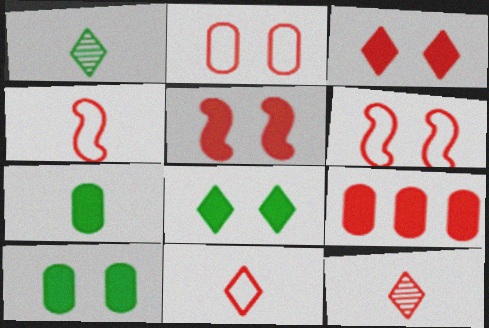[[6, 9, 12]]